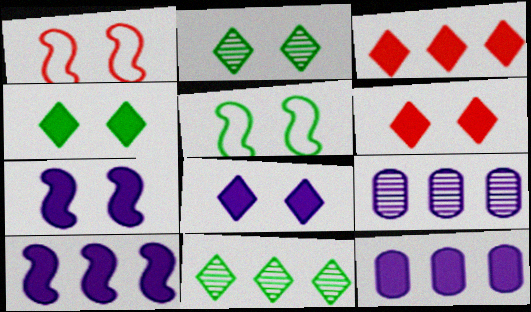[[4, 6, 8]]